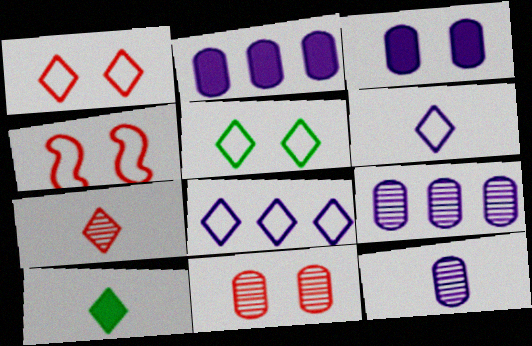[[4, 9, 10], 
[6, 7, 10]]